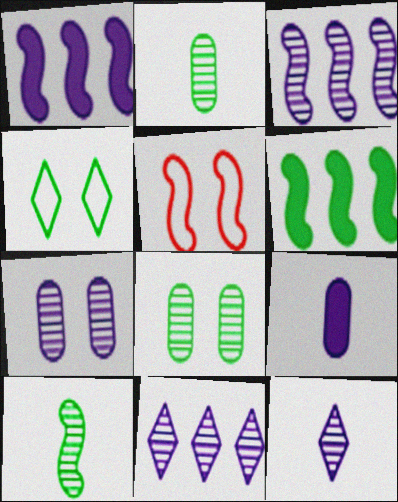[[1, 5, 10], 
[2, 4, 6], 
[3, 7, 12]]